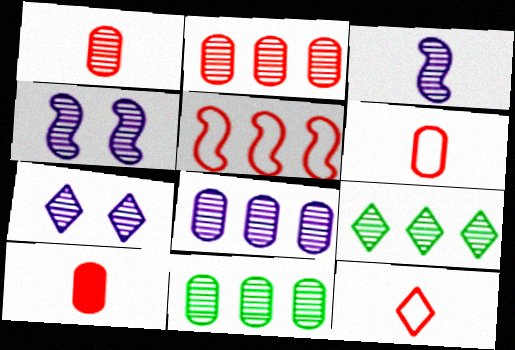[[1, 4, 9], 
[1, 6, 10], 
[2, 8, 11], 
[3, 7, 8]]